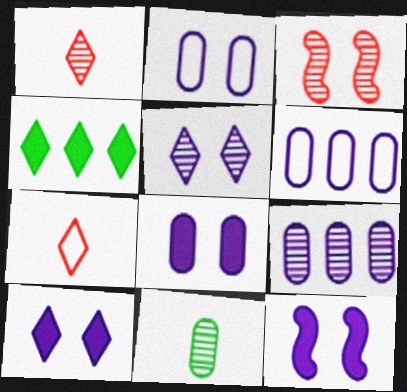[[2, 5, 12], 
[4, 5, 7], 
[8, 10, 12]]